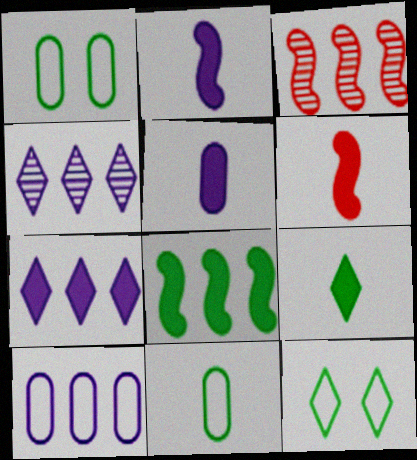[[1, 4, 6], 
[3, 5, 12], 
[5, 6, 9]]